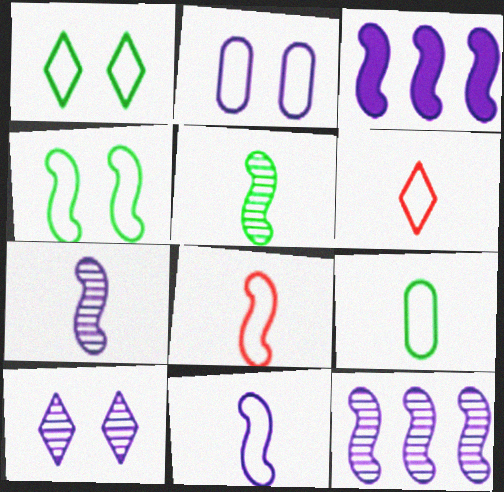[[6, 9, 11]]